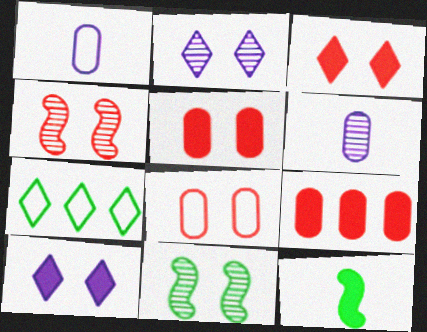[[3, 4, 8], 
[8, 10, 11], 
[9, 10, 12]]